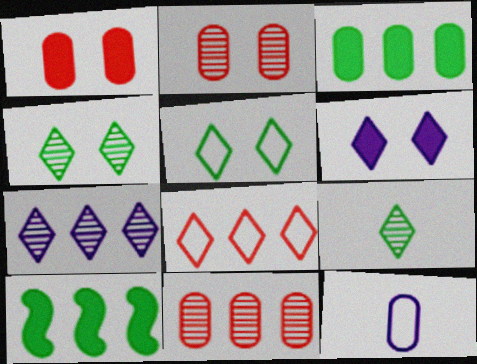[[2, 3, 12], 
[6, 8, 9]]